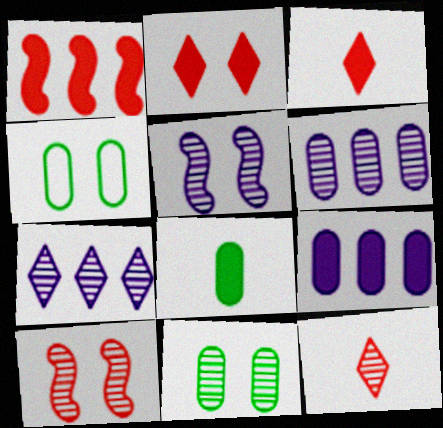[[2, 4, 5]]